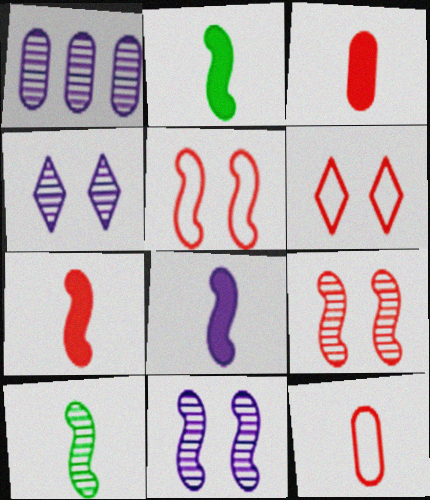[[1, 2, 6], 
[2, 7, 8]]